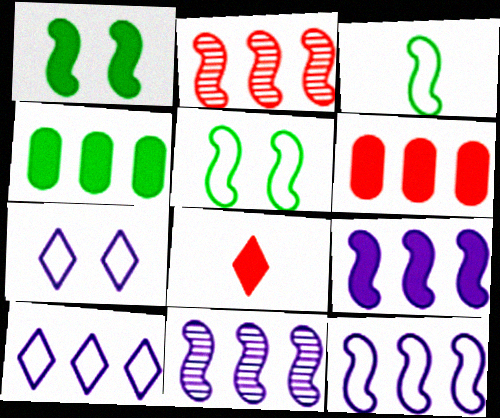[[2, 4, 10], 
[9, 11, 12]]